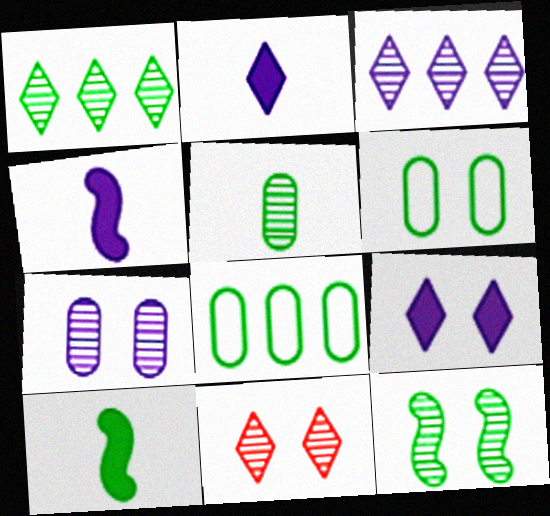[[1, 5, 12], 
[1, 6, 10], 
[4, 8, 11], 
[7, 11, 12]]